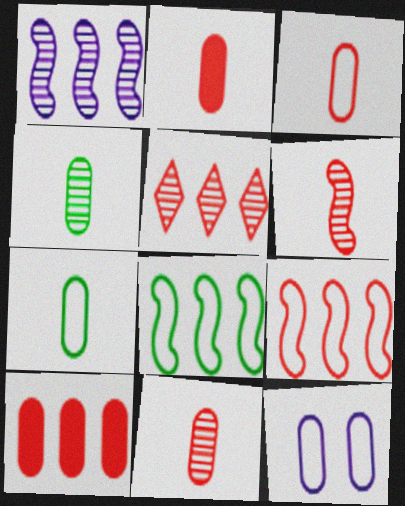[[2, 3, 11], 
[4, 10, 12], 
[5, 9, 10]]